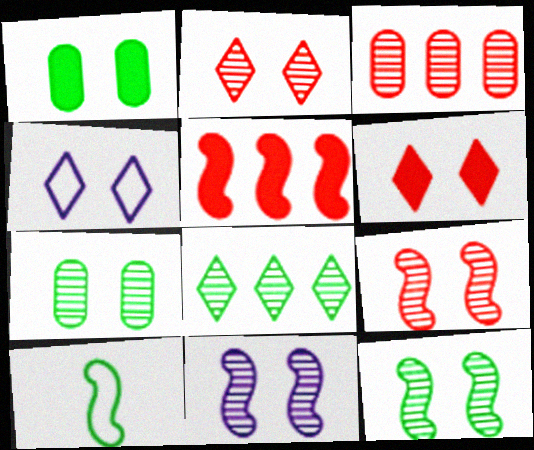[[1, 4, 9], 
[1, 8, 10], 
[2, 7, 11], 
[5, 10, 11], 
[9, 11, 12]]